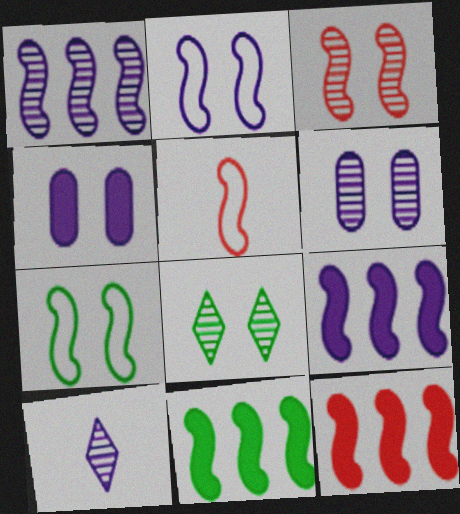[[1, 6, 10], 
[3, 5, 12], 
[3, 6, 8], 
[9, 11, 12]]